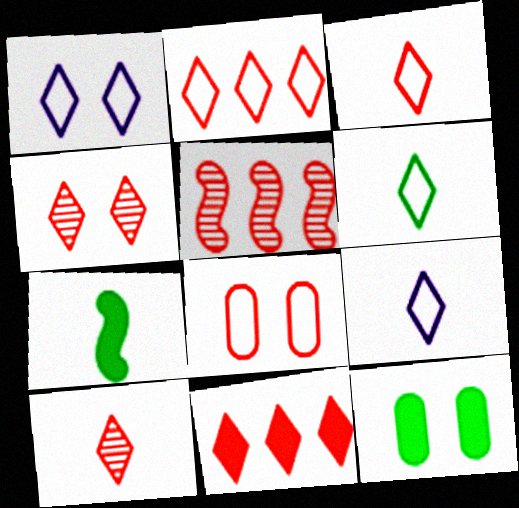[[1, 2, 6], 
[3, 4, 11], 
[3, 6, 9], 
[5, 9, 12]]